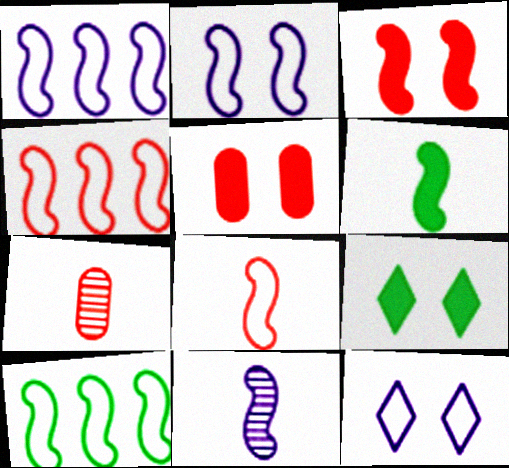[[1, 4, 10], 
[1, 7, 9], 
[2, 8, 10], 
[3, 10, 11], 
[6, 8, 11]]